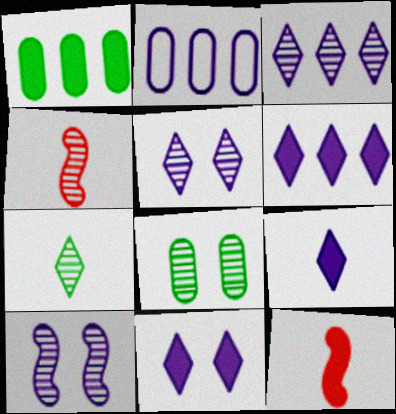[[1, 11, 12], 
[2, 9, 10], 
[3, 4, 8], 
[6, 9, 11]]